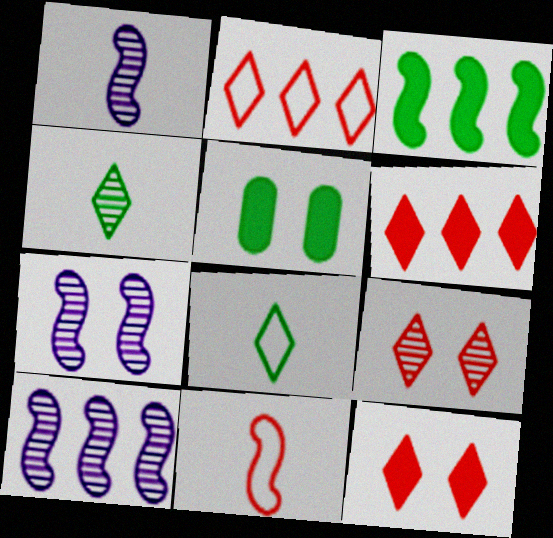[[1, 2, 5], 
[1, 7, 10], 
[3, 7, 11]]